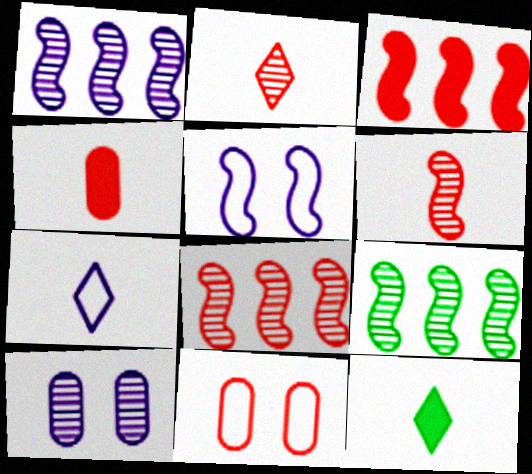[[1, 8, 9], 
[1, 11, 12], 
[2, 3, 11], 
[2, 7, 12], 
[2, 9, 10]]